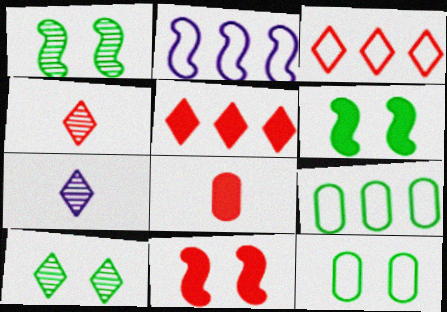[[2, 3, 9], 
[2, 8, 10], 
[5, 8, 11], 
[6, 10, 12], 
[7, 9, 11]]